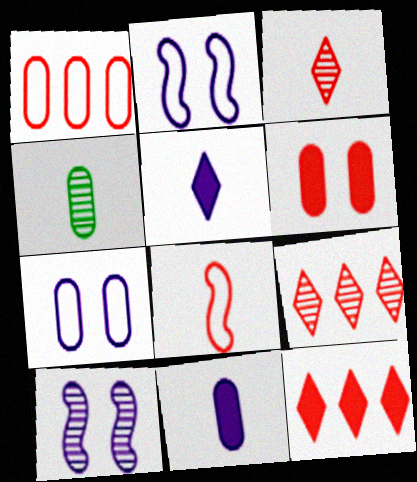[[2, 4, 12], 
[4, 5, 8], 
[4, 9, 10], 
[6, 8, 9]]